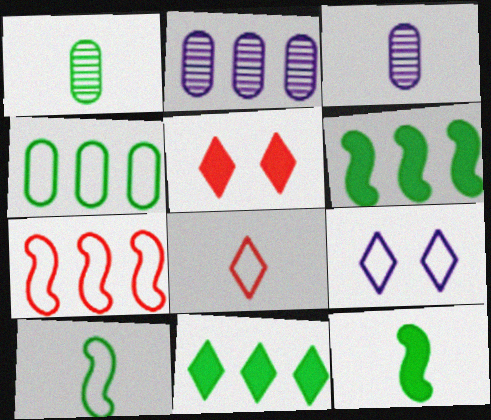[[2, 5, 10], 
[2, 7, 11], 
[3, 8, 12]]